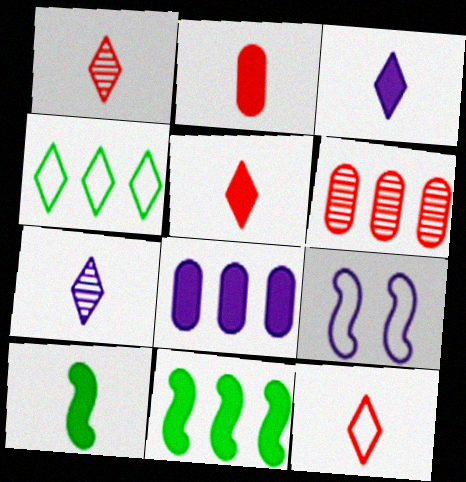[[1, 5, 12], 
[2, 3, 10], 
[7, 8, 9]]